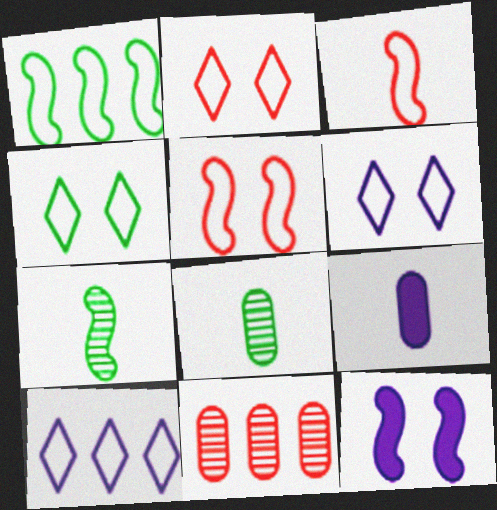[[2, 4, 6]]